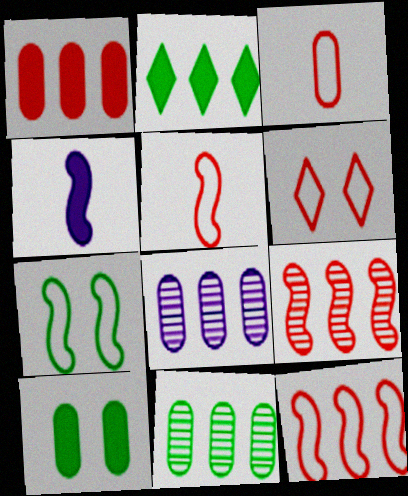[[2, 8, 12], 
[3, 6, 12], 
[3, 8, 10], 
[4, 6, 11], 
[4, 7, 9]]